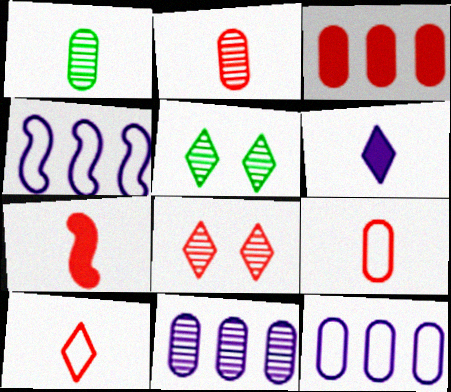[[2, 7, 10], 
[5, 7, 12]]